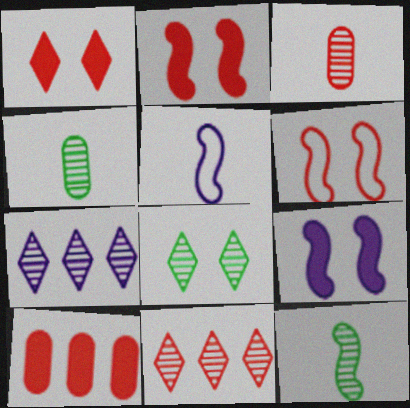[[5, 8, 10]]